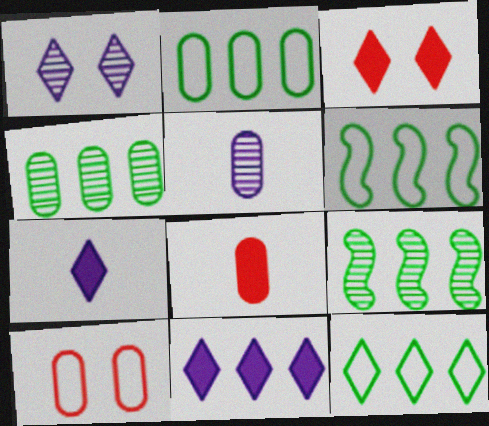[[1, 6, 8], 
[2, 6, 12], 
[3, 5, 6], 
[7, 9, 10]]